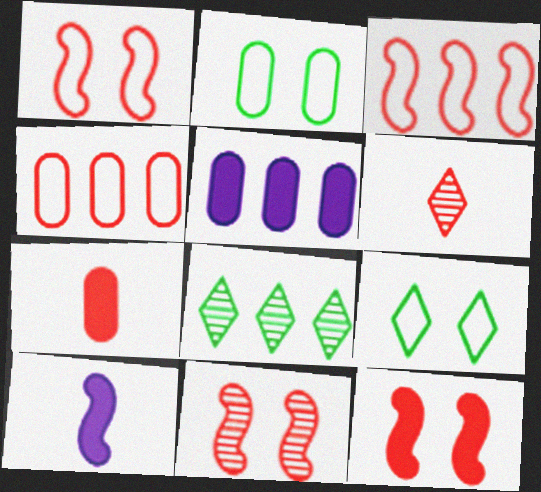[[1, 11, 12], 
[3, 5, 8], 
[4, 6, 12]]